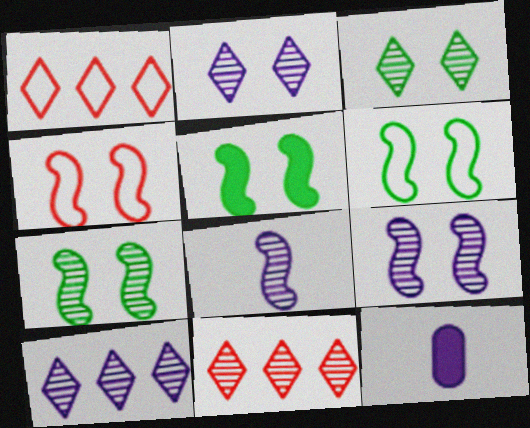[[1, 7, 12], 
[4, 5, 9], 
[5, 6, 7], 
[6, 11, 12]]